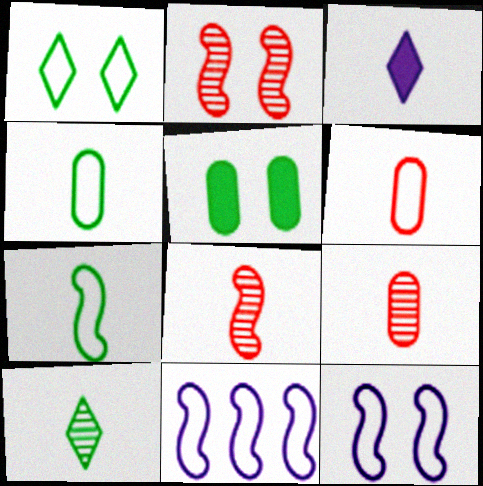[[1, 6, 11], 
[3, 4, 8], 
[3, 7, 9]]